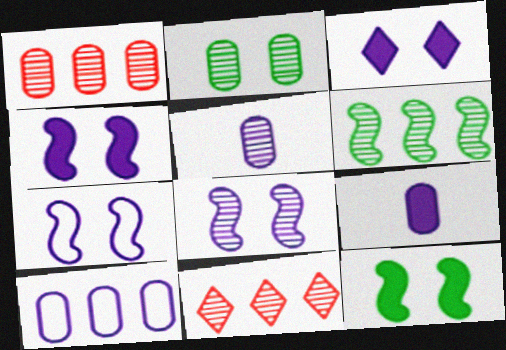[[1, 2, 5], 
[4, 7, 8]]